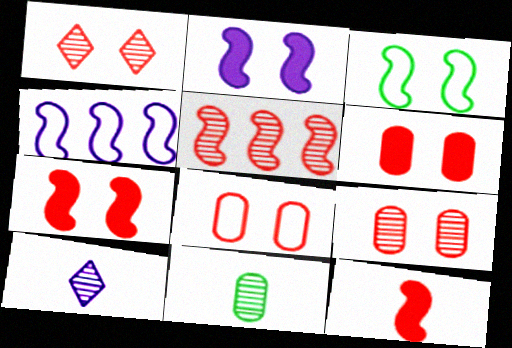[[1, 7, 8], 
[6, 8, 9]]